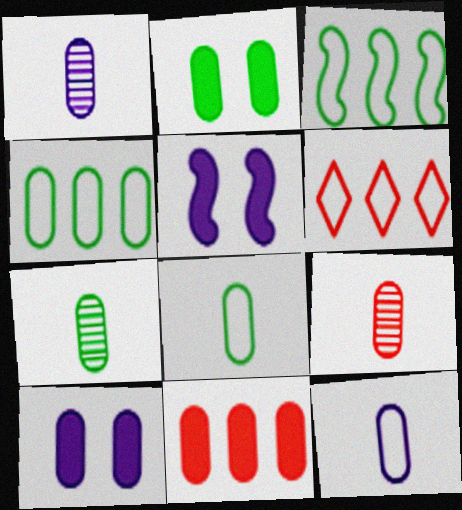[[1, 7, 9], 
[2, 4, 7], 
[4, 9, 10], 
[5, 6, 7]]